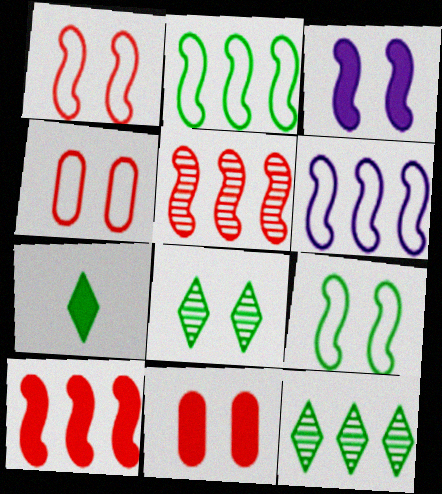[[3, 4, 8]]